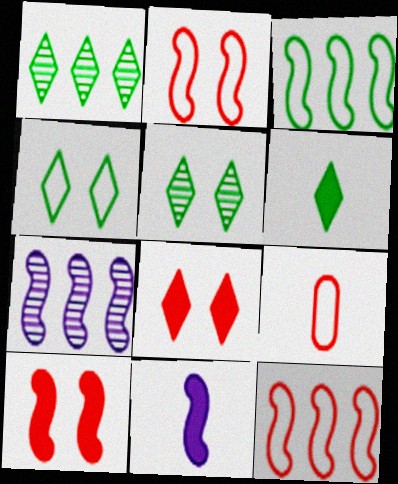[[1, 4, 6]]